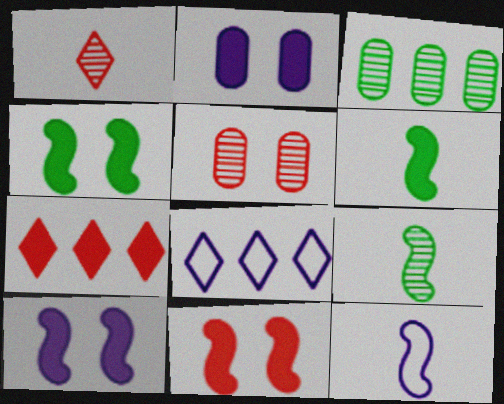[[2, 6, 7], 
[4, 10, 11], 
[5, 6, 8]]